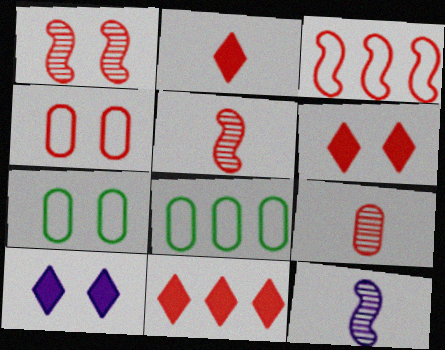[[1, 4, 6], 
[1, 7, 10], 
[2, 6, 11], 
[3, 6, 9], 
[4, 5, 11], 
[5, 8, 10], 
[6, 8, 12], 
[7, 11, 12]]